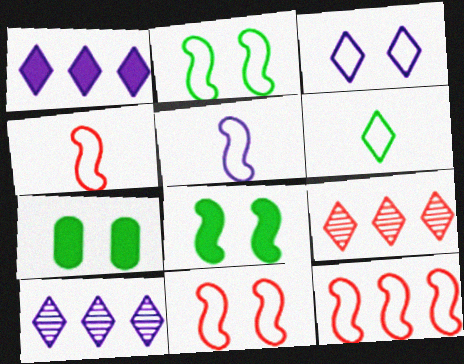[[2, 5, 12], 
[4, 7, 10], 
[4, 11, 12], 
[5, 7, 9]]